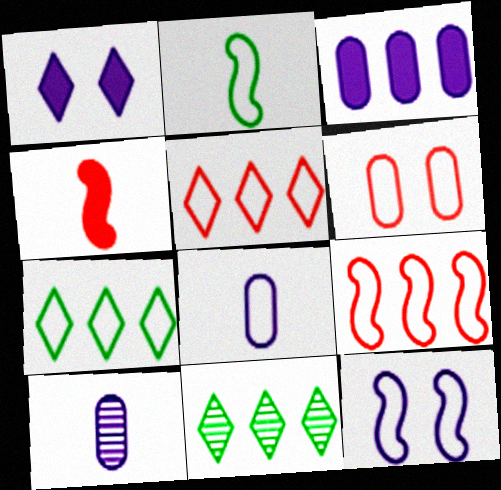[[2, 9, 12], 
[3, 9, 11]]